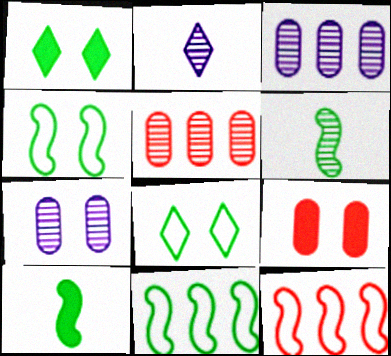[[2, 9, 11]]